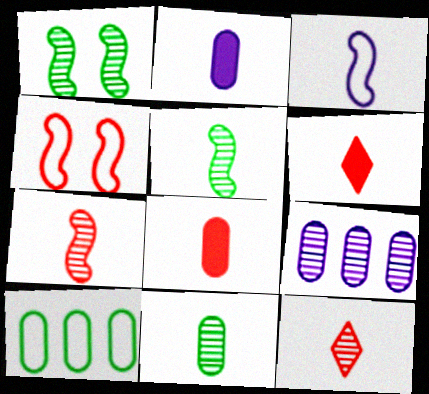[[1, 9, 12], 
[3, 6, 11]]